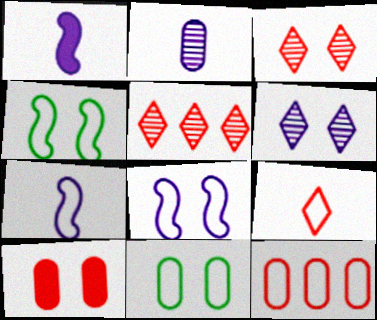[[1, 5, 11], 
[4, 6, 10]]